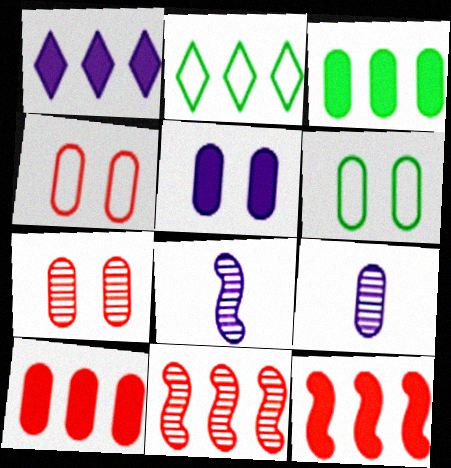[[1, 3, 12], 
[3, 4, 9], 
[5, 6, 7], 
[6, 9, 10]]